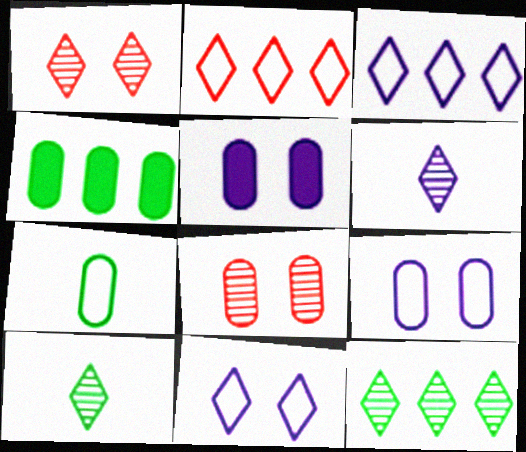[[1, 6, 12]]